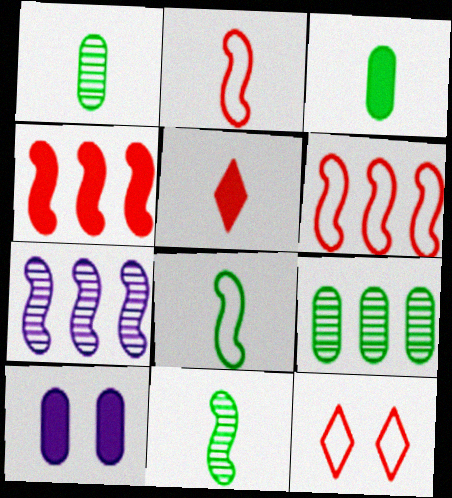[[3, 7, 12]]